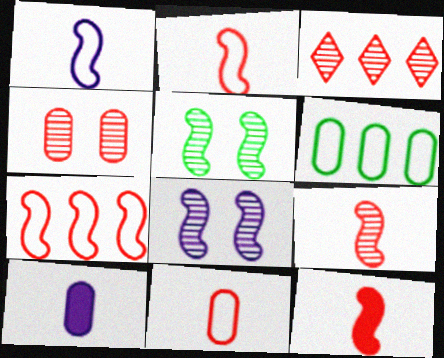[[2, 9, 12], 
[3, 4, 9], 
[4, 6, 10]]